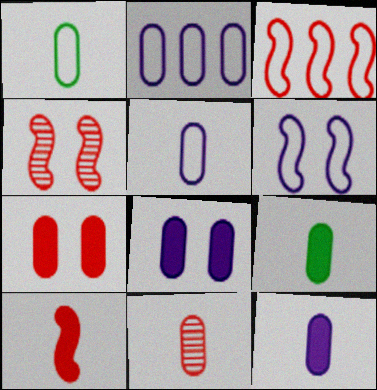[[1, 11, 12], 
[3, 4, 10], 
[5, 9, 11]]